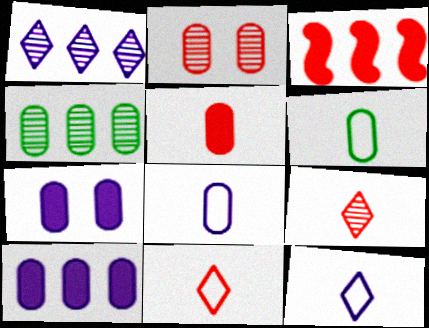[[2, 3, 11], 
[2, 6, 10]]